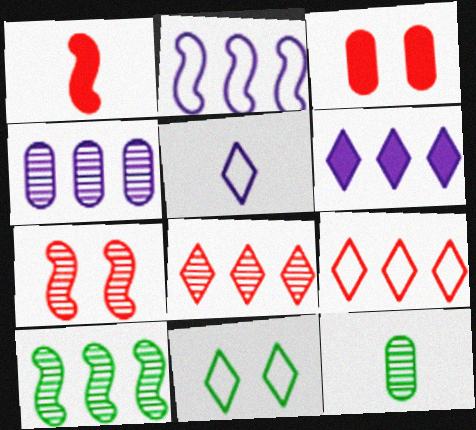[[1, 4, 11], 
[1, 5, 12], 
[2, 4, 6], 
[3, 5, 10], 
[4, 8, 10], 
[5, 9, 11]]